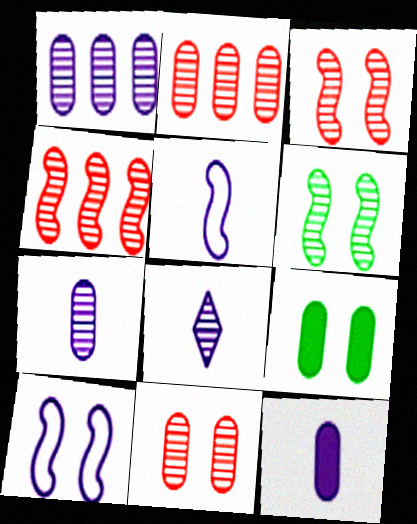[[2, 6, 8], 
[5, 8, 12]]